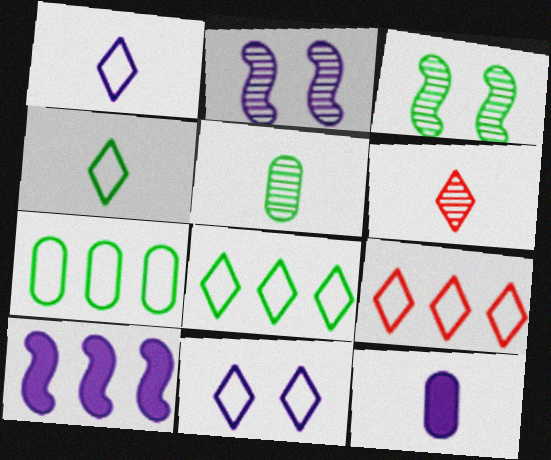[[3, 9, 12], 
[4, 9, 11]]